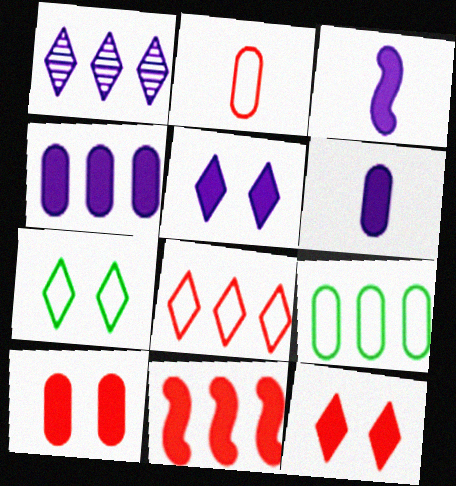[[1, 9, 11], 
[3, 4, 5]]